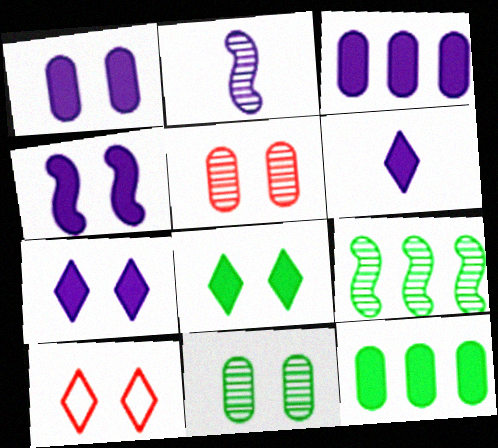[[1, 4, 7], 
[2, 10, 12], 
[3, 4, 6], 
[4, 10, 11]]